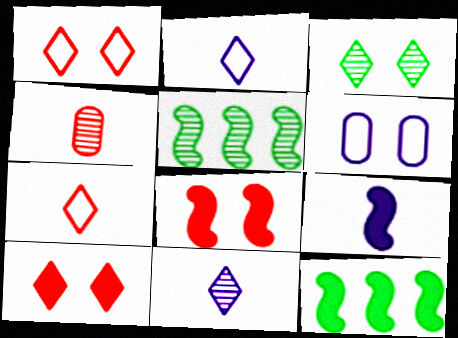[[3, 6, 8], 
[8, 9, 12]]